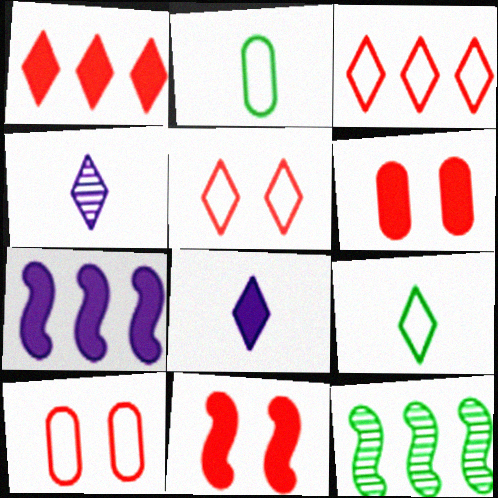[[8, 10, 12]]